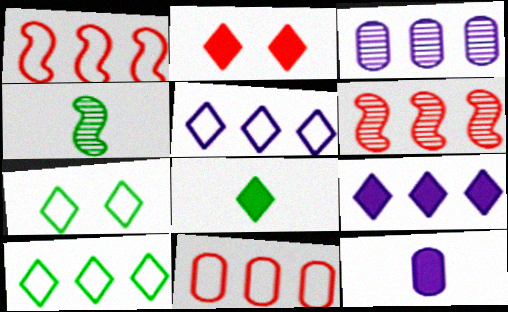[[2, 8, 9], 
[6, 7, 12]]